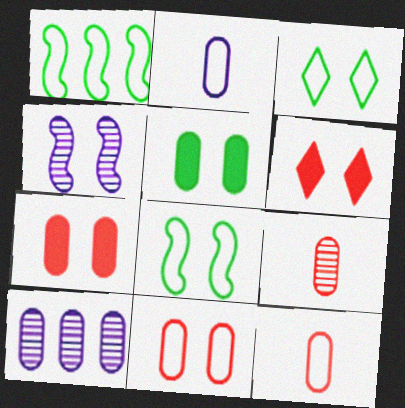[[3, 4, 7], 
[5, 10, 12]]